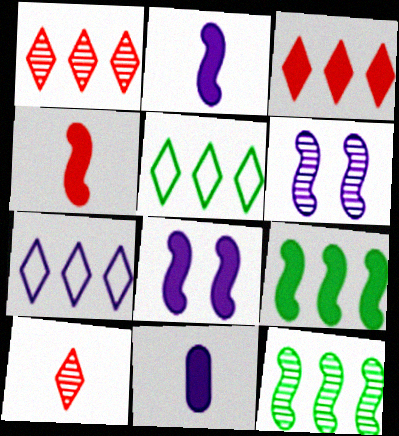[[4, 8, 9], 
[6, 7, 11]]